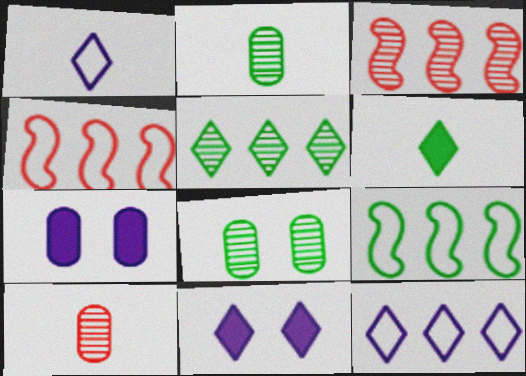[[2, 4, 11], 
[6, 8, 9], 
[9, 10, 11]]